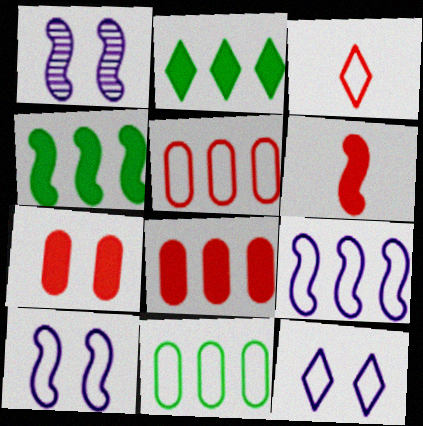[[3, 10, 11]]